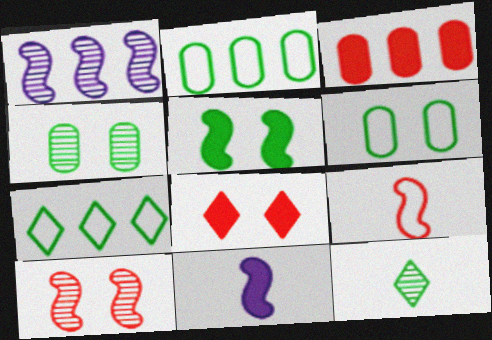[[1, 3, 7], 
[1, 5, 9], 
[2, 5, 12]]